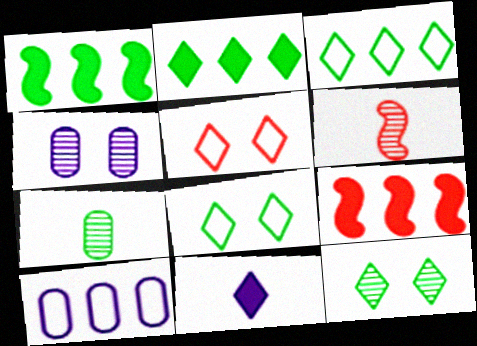[[1, 7, 8]]